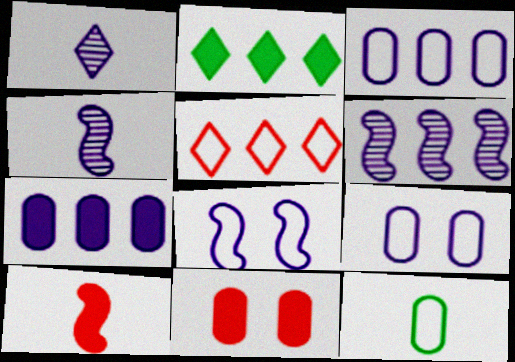[[1, 7, 8], 
[1, 10, 12], 
[5, 8, 12]]